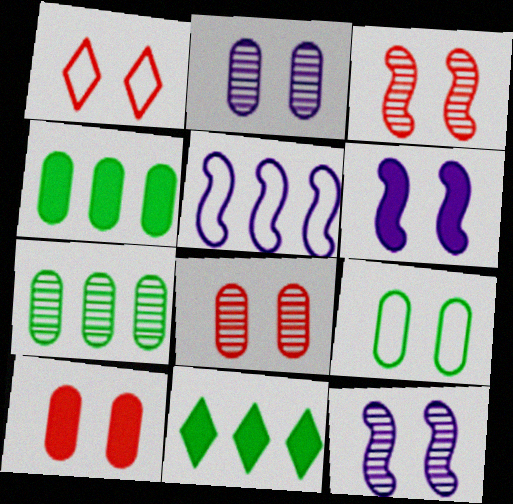[[1, 3, 10], 
[2, 9, 10]]